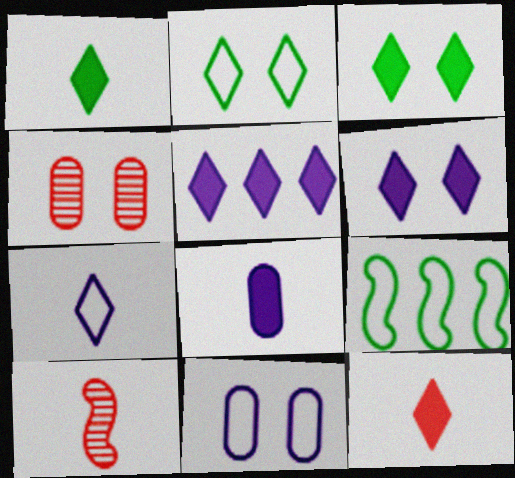[[3, 5, 12]]